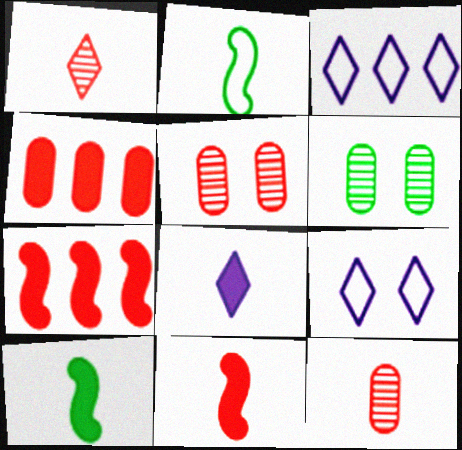[[2, 8, 12], 
[3, 5, 10], 
[3, 6, 11]]